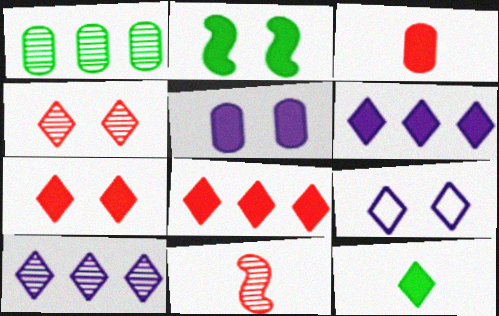[[2, 3, 6], 
[2, 5, 7], 
[6, 7, 12]]